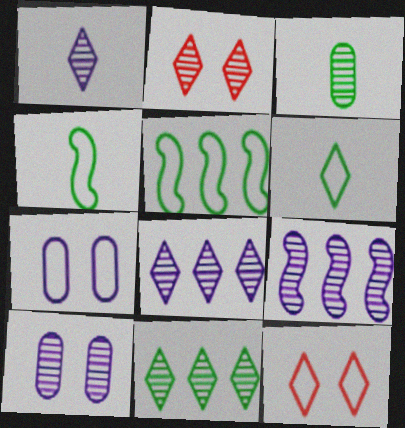[[1, 2, 11], 
[1, 9, 10], 
[2, 3, 9]]